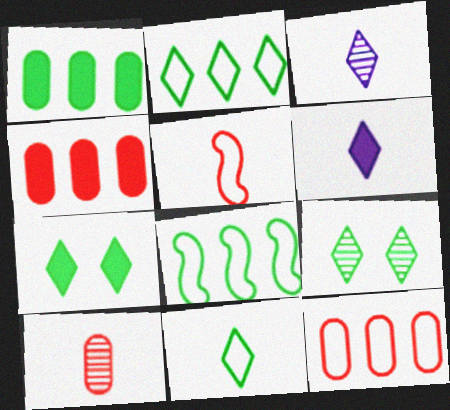[]